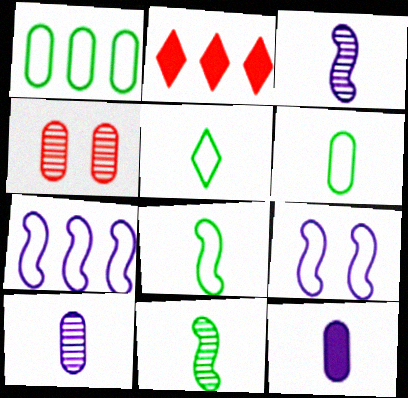[[1, 4, 12], 
[5, 6, 8]]